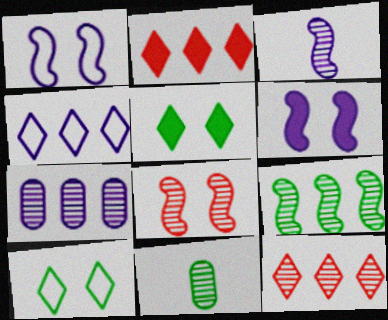[[1, 2, 11], 
[3, 8, 9], 
[7, 9, 12]]